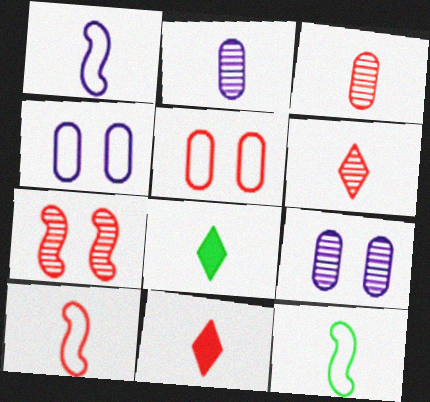[[1, 3, 8], 
[1, 10, 12], 
[2, 8, 10], 
[2, 11, 12], 
[3, 10, 11]]